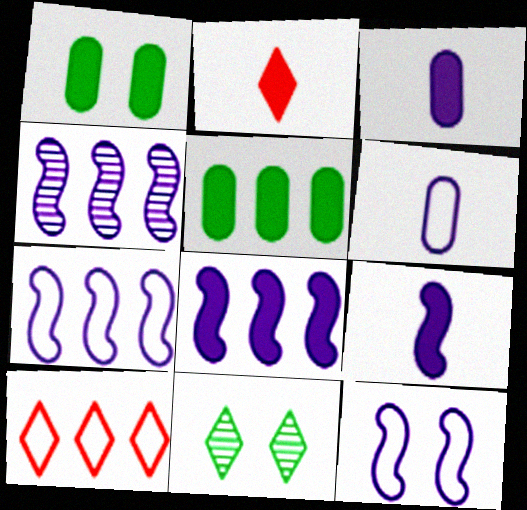[[1, 2, 8], 
[4, 5, 10], 
[4, 7, 8], 
[4, 9, 12]]